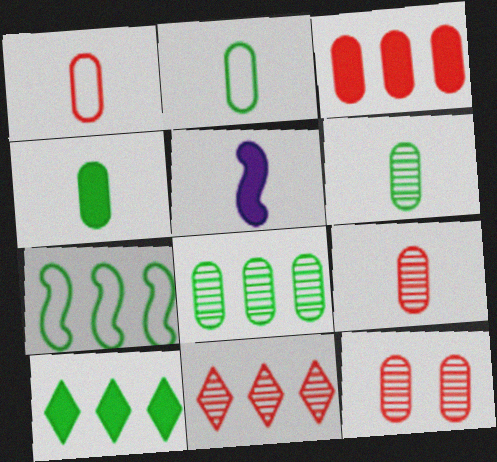[[1, 3, 12], 
[2, 4, 6], 
[7, 8, 10]]